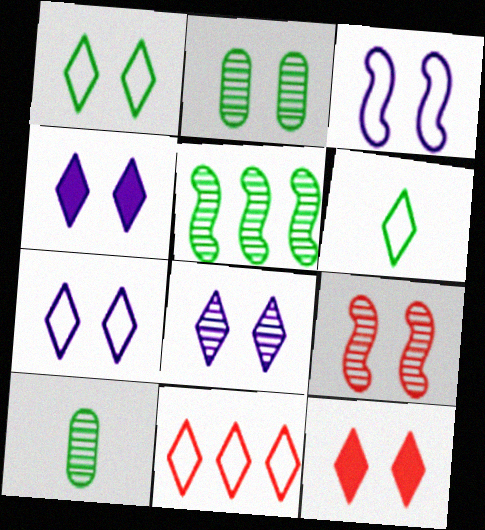[[1, 8, 12], 
[2, 3, 12], 
[2, 8, 9], 
[4, 7, 8], 
[6, 7, 11]]